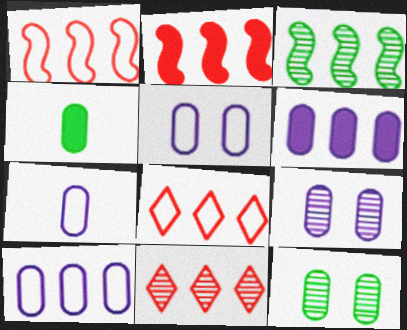[[3, 6, 8], 
[5, 7, 10], 
[6, 7, 9]]